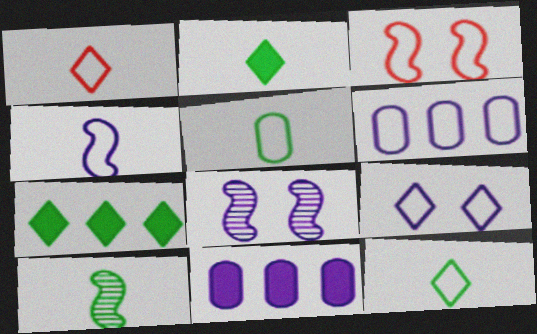[[1, 4, 5], 
[2, 5, 10], 
[3, 6, 12], 
[4, 6, 9]]